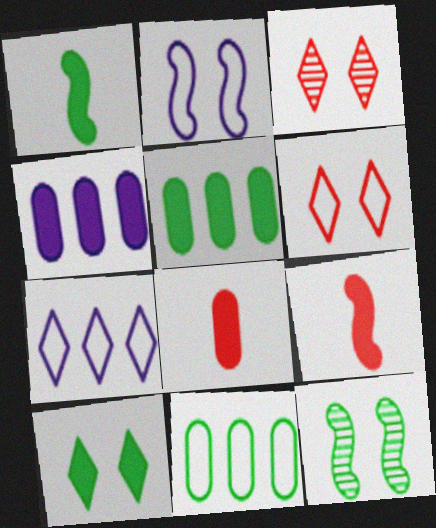[[1, 5, 10], 
[4, 9, 10], 
[7, 8, 12]]